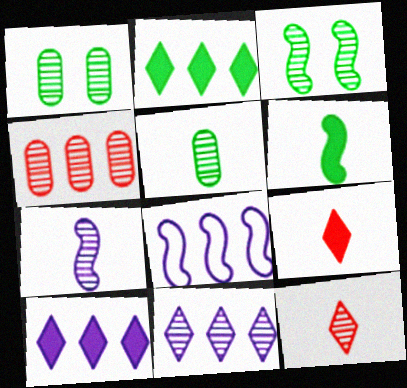[[1, 8, 9], 
[2, 4, 8], 
[5, 7, 12]]